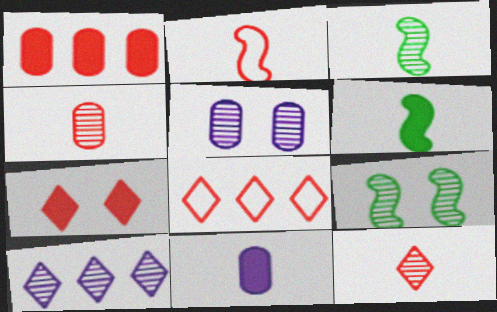[[4, 9, 10], 
[5, 6, 8], 
[7, 8, 12], 
[8, 9, 11]]